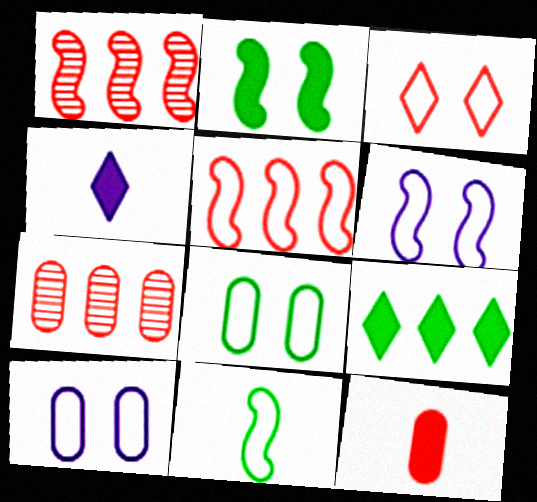[[1, 3, 12], 
[1, 4, 8], 
[3, 6, 8], 
[5, 6, 11]]